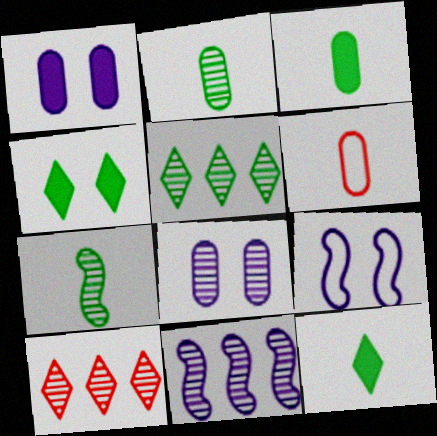[[3, 9, 10], 
[4, 6, 11], 
[7, 8, 10]]